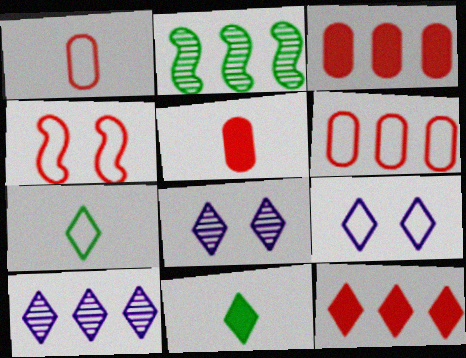[[2, 5, 9], 
[7, 8, 12]]